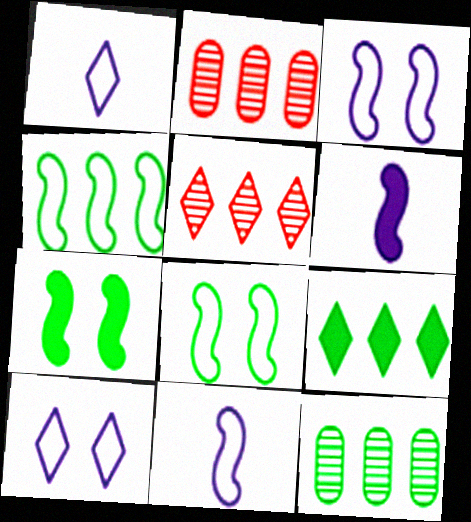[[1, 2, 7], 
[4, 9, 12]]